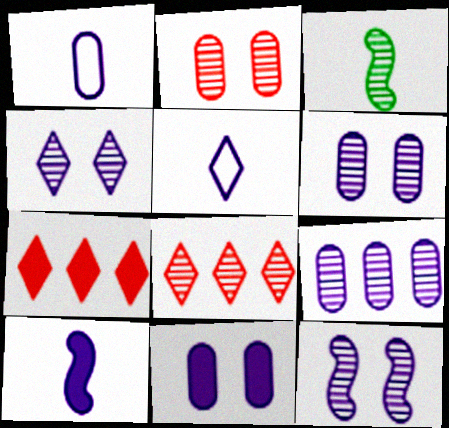[[1, 9, 11], 
[3, 6, 8], 
[4, 6, 12]]